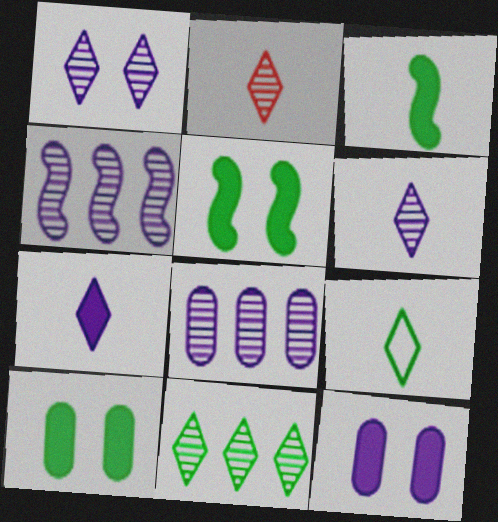[[1, 2, 11], 
[2, 7, 9]]